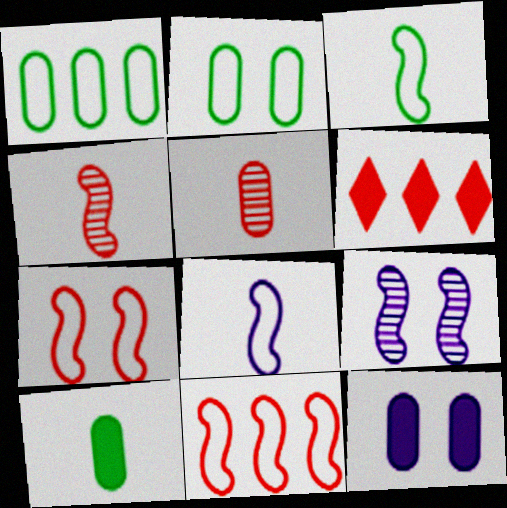[[1, 5, 12], 
[5, 6, 7]]